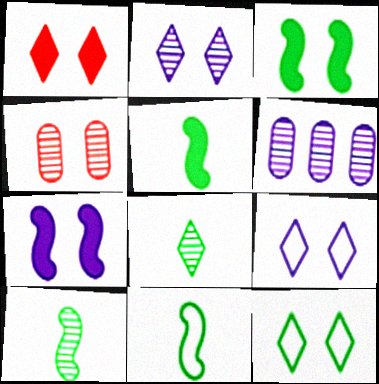[[1, 2, 12], 
[1, 6, 11], 
[3, 4, 9], 
[4, 7, 12], 
[5, 10, 11]]